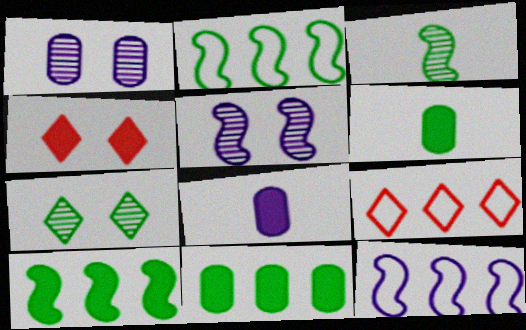[[2, 6, 7], 
[4, 8, 10], 
[5, 6, 9]]